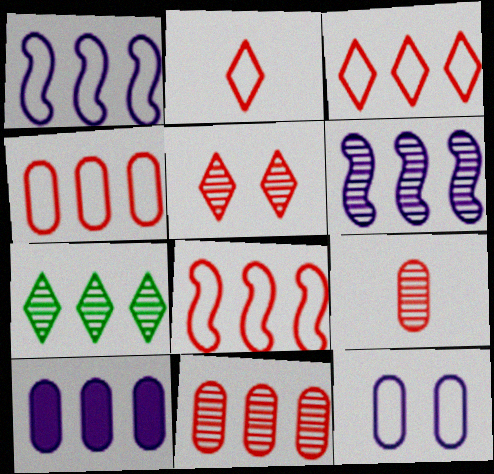[[3, 4, 8], 
[6, 7, 11], 
[7, 8, 10]]